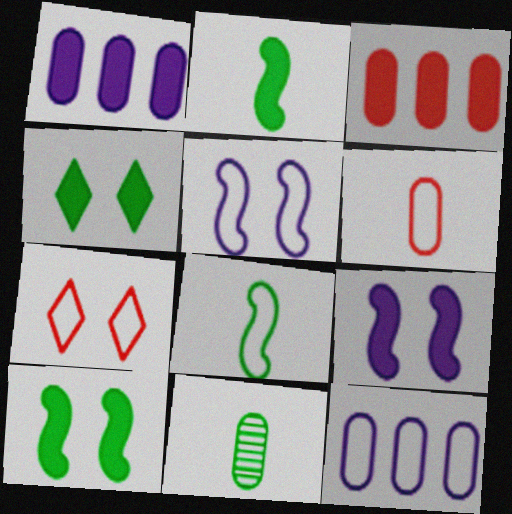[[7, 8, 12]]